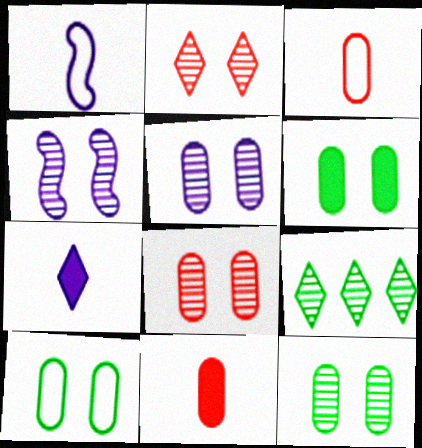[[2, 4, 12], 
[5, 8, 12], 
[6, 10, 12]]